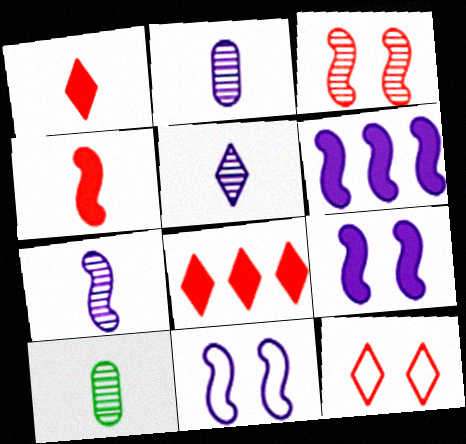[[2, 5, 7], 
[6, 7, 11], 
[6, 10, 12], 
[8, 10, 11]]